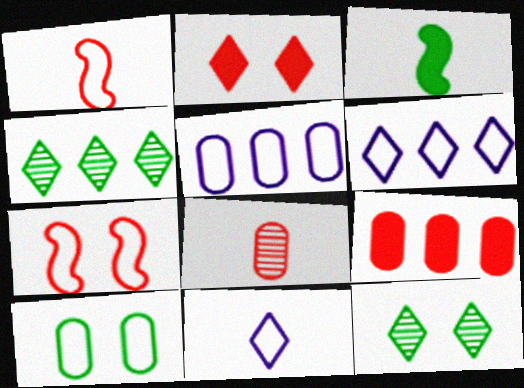[[1, 6, 10], 
[2, 4, 11], 
[3, 4, 10], 
[3, 8, 11]]